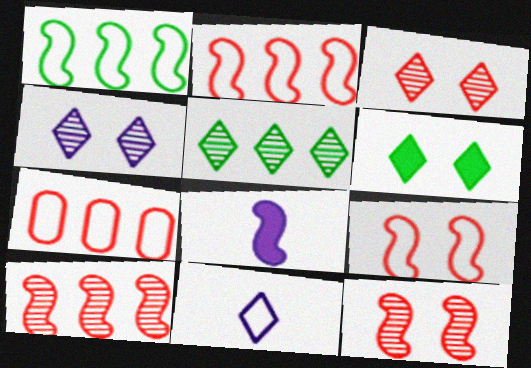[[1, 8, 12]]